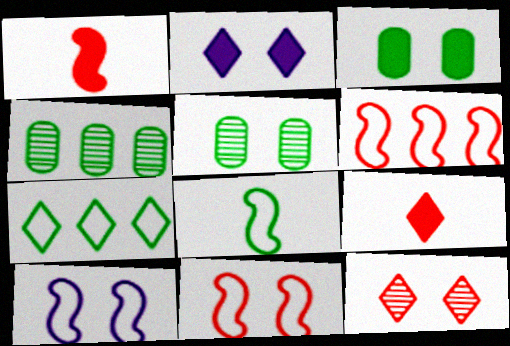[[2, 5, 11], 
[3, 10, 12], 
[4, 9, 10], 
[6, 8, 10]]